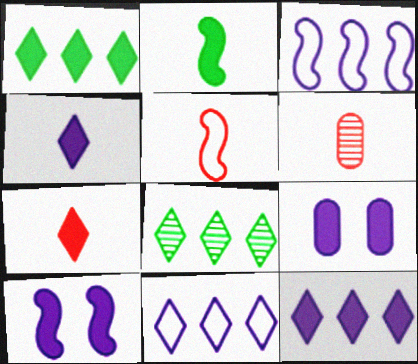[[5, 6, 7], 
[5, 8, 9]]